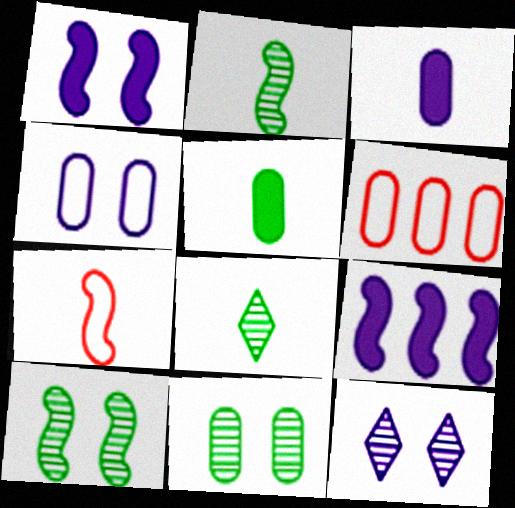[[1, 4, 12], 
[1, 6, 8], 
[3, 6, 11], 
[3, 7, 8], 
[7, 9, 10]]